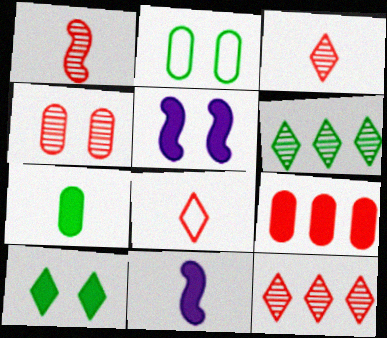[[1, 4, 12], 
[2, 11, 12], 
[9, 10, 11]]